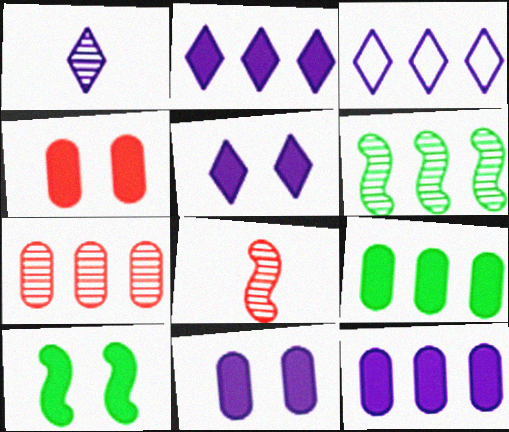[[1, 3, 5], 
[4, 5, 10]]